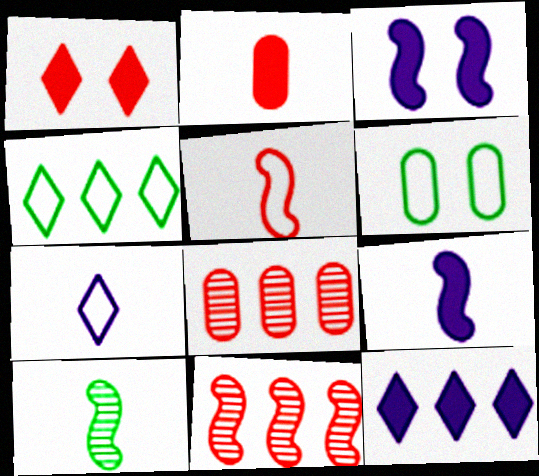[[1, 5, 8], 
[2, 7, 10], 
[5, 9, 10]]